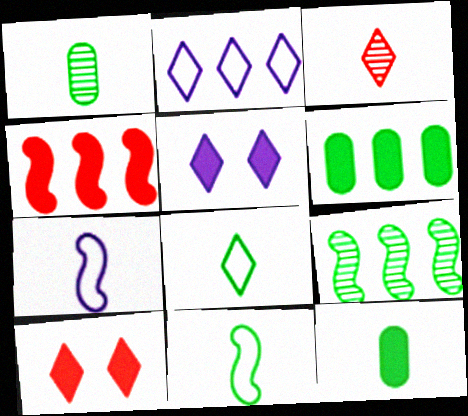[[3, 7, 12], 
[4, 5, 12]]